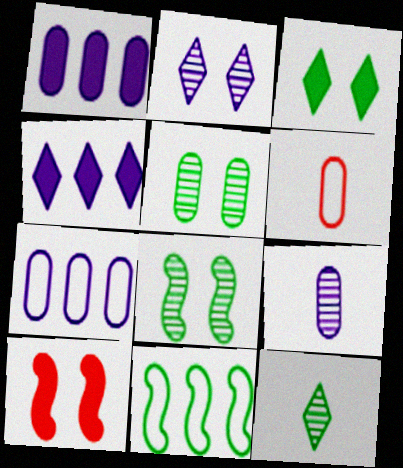[[1, 5, 6], 
[4, 6, 8], 
[7, 10, 12]]